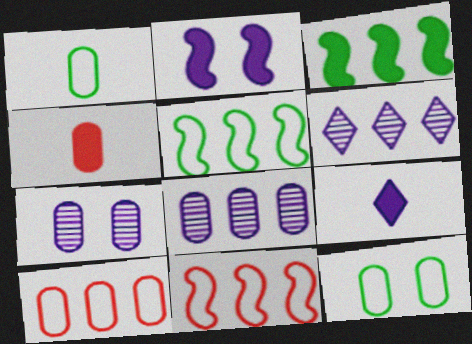[[3, 6, 10], 
[4, 8, 12]]